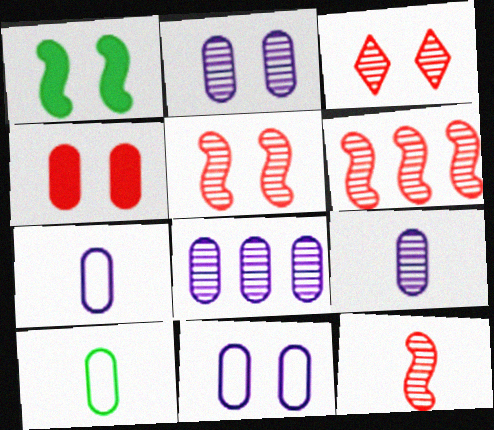[[1, 3, 11], 
[2, 8, 9], 
[4, 8, 10], 
[5, 6, 12]]